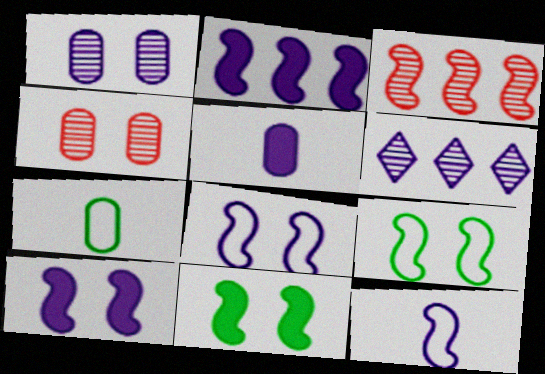[[3, 11, 12], 
[5, 6, 8]]